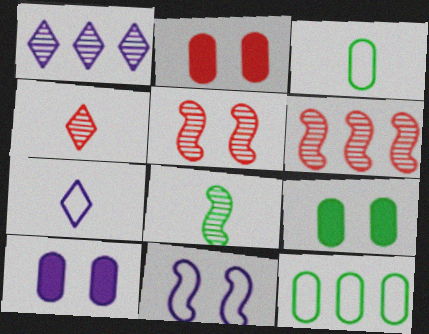[[2, 9, 10], 
[6, 7, 9]]